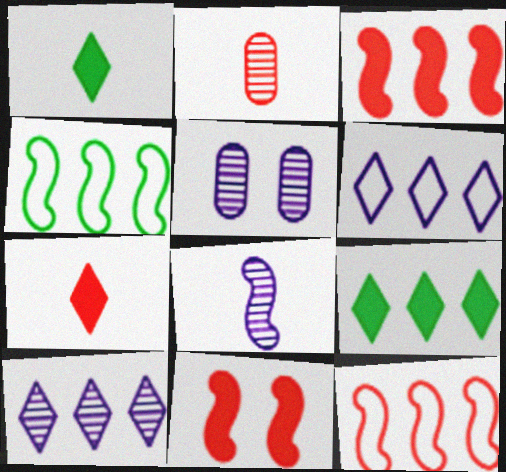[[1, 5, 12], 
[4, 5, 7], 
[4, 8, 11], 
[5, 8, 10]]